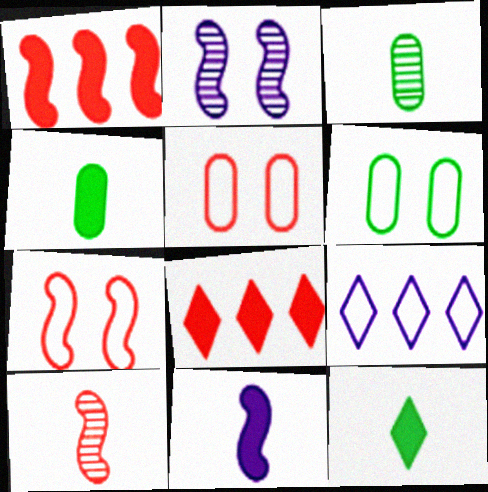[[1, 7, 10], 
[5, 8, 10]]